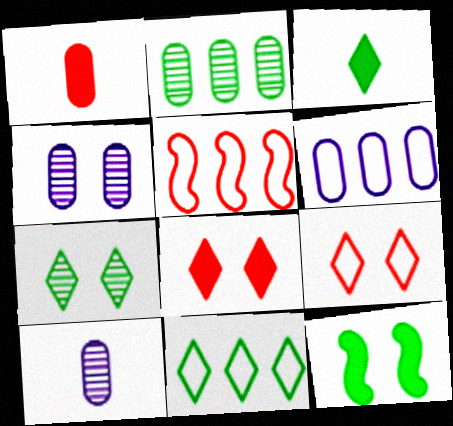[[3, 4, 5], 
[3, 7, 11], 
[4, 9, 12], 
[5, 6, 11]]